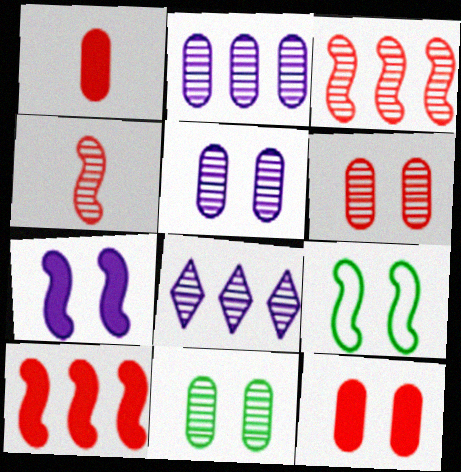[[1, 8, 9], 
[4, 8, 11], 
[5, 6, 11]]